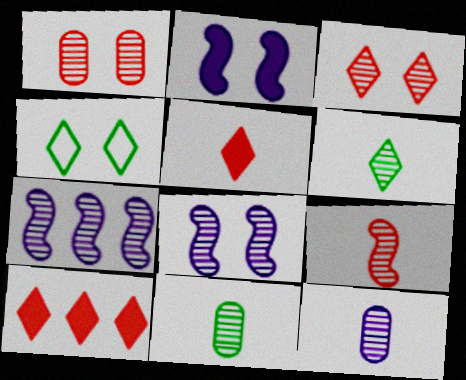[[1, 2, 4], 
[1, 6, 7], 
[3, 7, 11], 
[6, 9, 12]]